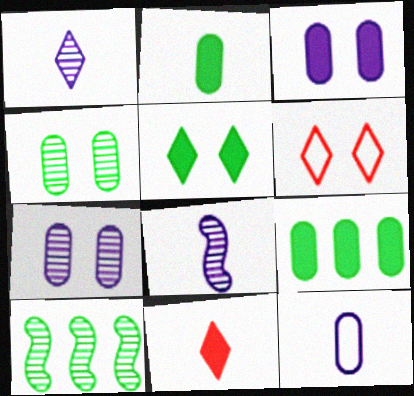[[6, 8, 9]]